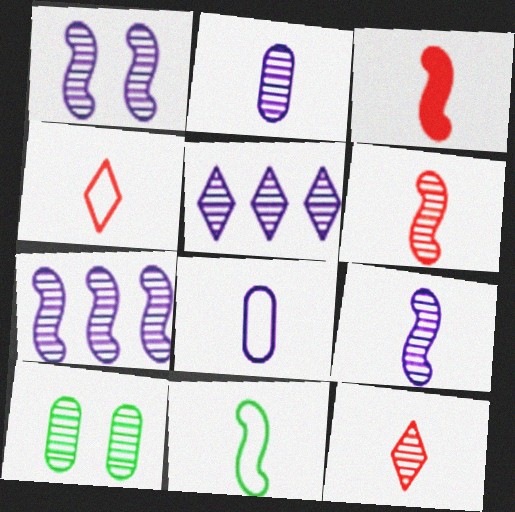[[1, 2, 5], 
[1, 7, 9], 
[3, 9, 11], 
[4, 8, 11], 
[5, 6, 10], 
[7, 10, 12]]